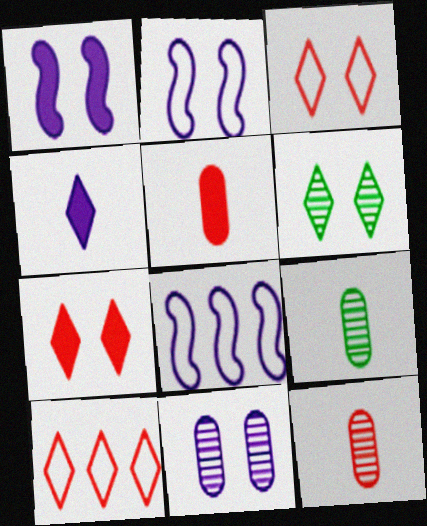[[1, 9, 10], 
[4, 6, 10], 
[4, 8, 11], 
[5, 6, 8], 
[7, 8, 9]]